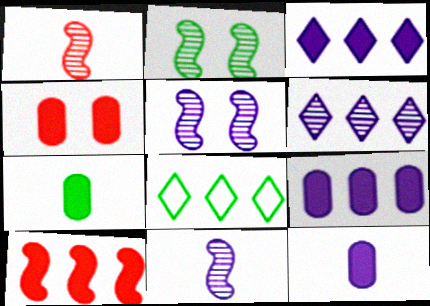[[2, 7, 8], 
[4, 7, 9], 
[4, 8, 11]]